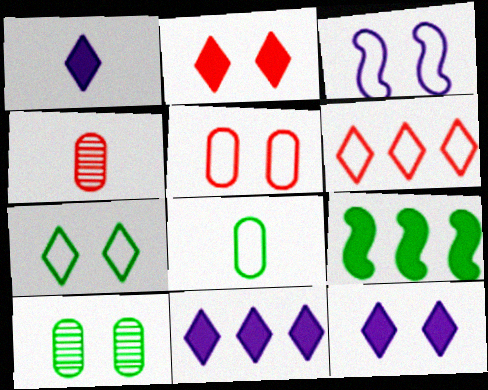[[1, 11, 12], 
[2, 3, 10], 
[3, 5, 7], 
[3, 6, 8]]